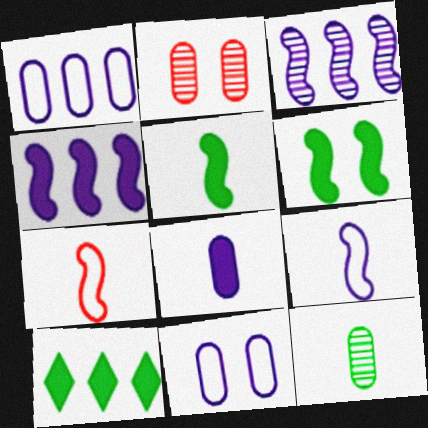[[2, 9, 10], 
[3, 6, 7]]